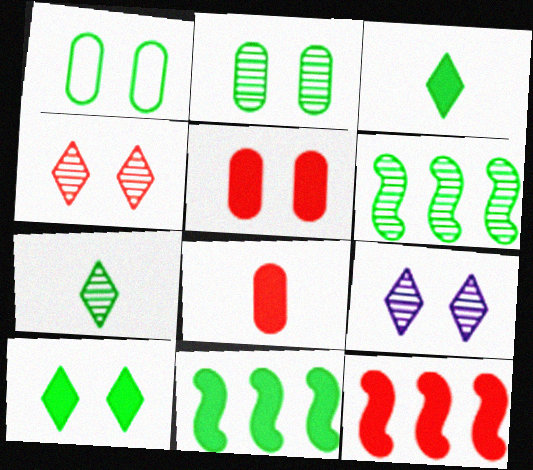[[1, 3, 6], 
[1, 7, 11], 
[2, 6, 7]]